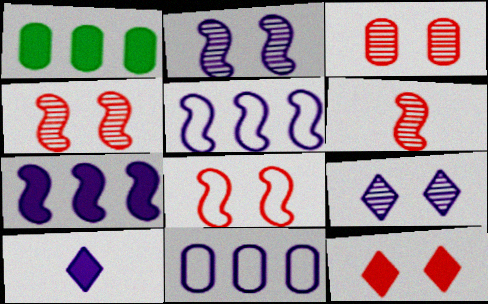[[2, 10, 11], 
[3, 8, 12]]